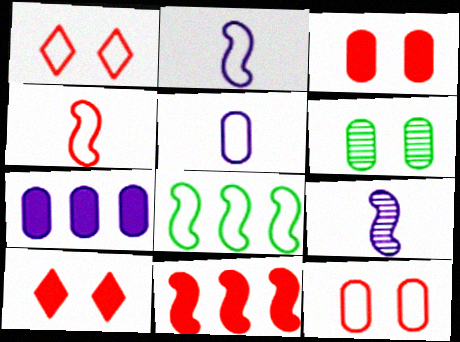[[1, 5, 8]]